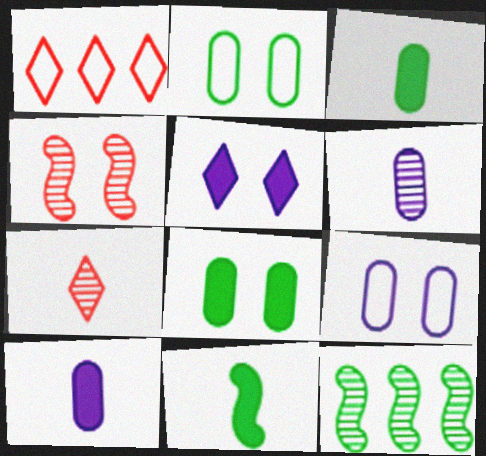[[2, 4, 5]]